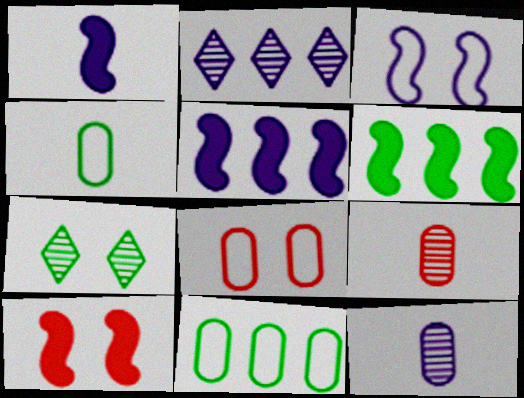[[1, 6, 10], 
[2, 4, 10], 
[4, 6, 7]]